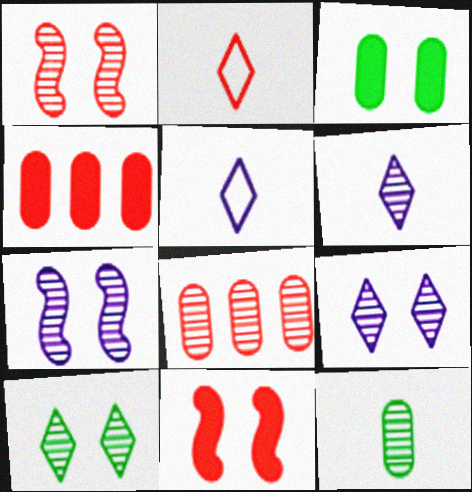[[1, 2, 4], 
[2, 8, 11]]